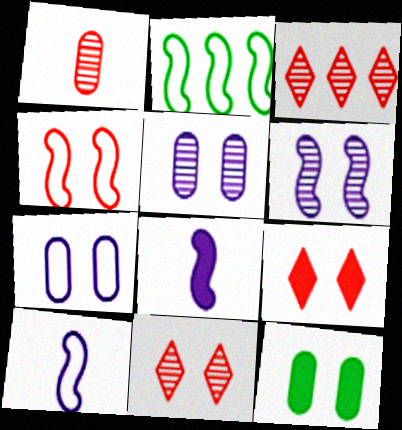[[2, 4, 10], 
[3, 10, 12]]